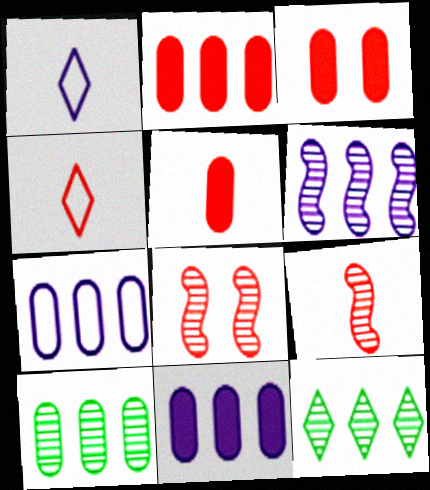[[2, 3, 5], 
[2, 4, 8], 
[2, 7, 10], 
[4, 5, 9]]